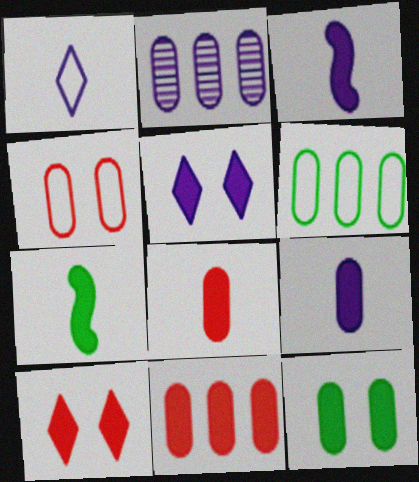[[2, 6, 11], 
[5, 7, 11], 
[9, 11, 12]]